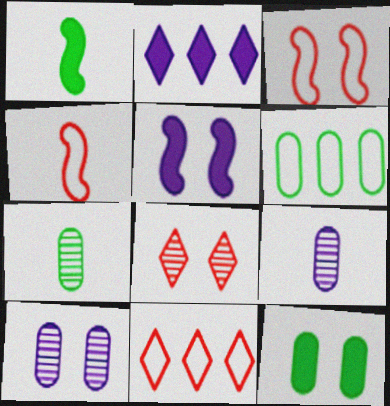[[1, 10, 11], 
[2, 3, 7], 
[5, 7, 11], 
[6, 7, 12]]